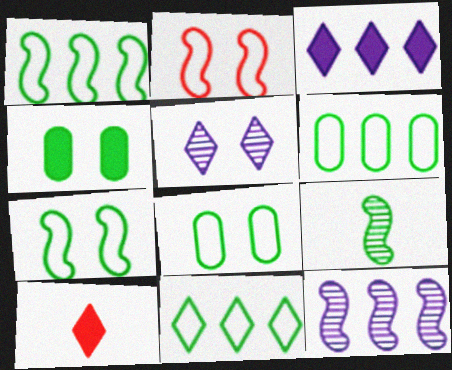[[1, 6, 11], 
[2, 4, 5], 
[4, 9, 11], 
[5, 10, 11], 
[8, 10, 12]]